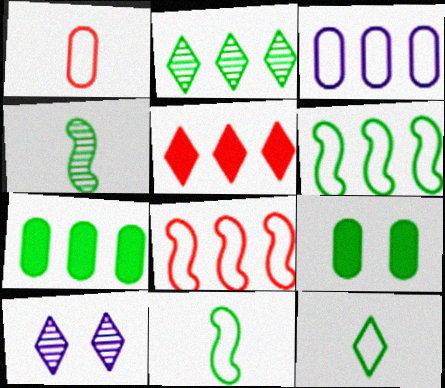[[2, 6, 7], 
[2, 9, 11], 
[5, 10, 12]]